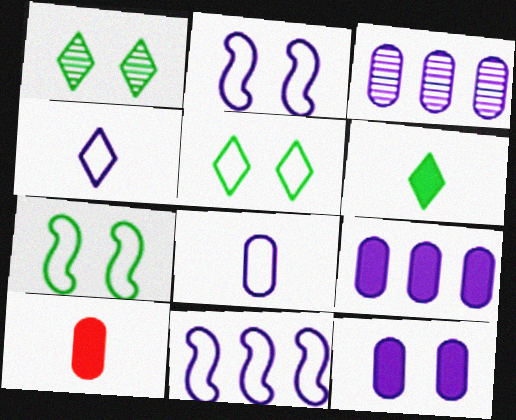[[1, 10, 11], 
[3, 8, 12]]